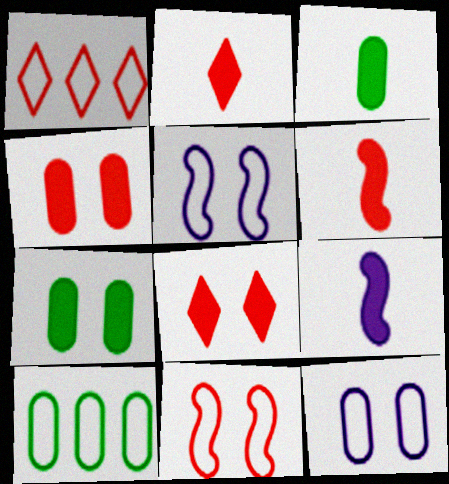[[2, 3, 9]]